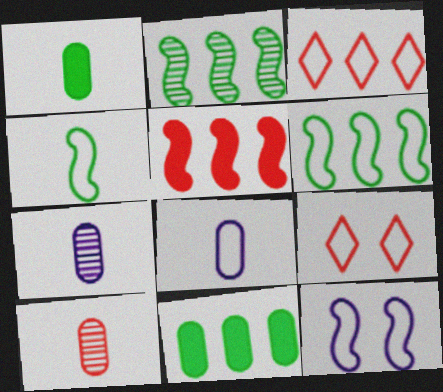[[1, 8, 10], 
[5, 9, 10], 
[6, 8, 9]]